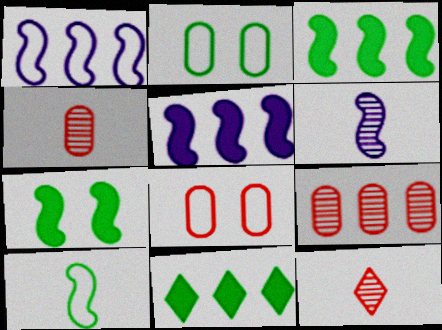[[1, 9, 11], 
[2, 5, 12], 
[6, 8, 11]]